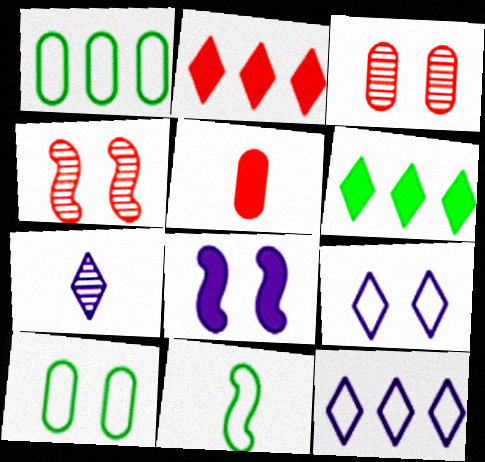[[5, 6, 8], 
[5, 7, 11]]